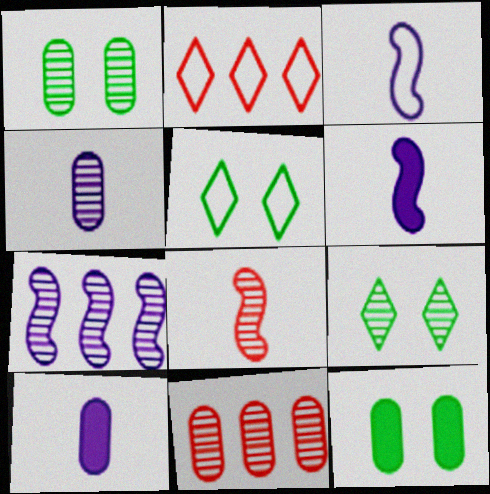[[1, 2, 6], 
[1, 4, 11], 
[5, 6, 11]]